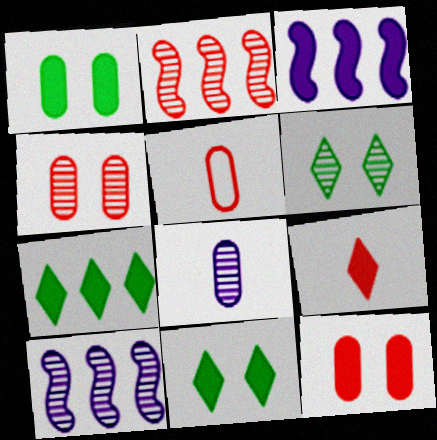[[1, 3, 9], 
[2, 6, 8], 
[3, 5, 6], 
[5, 10, 11]]